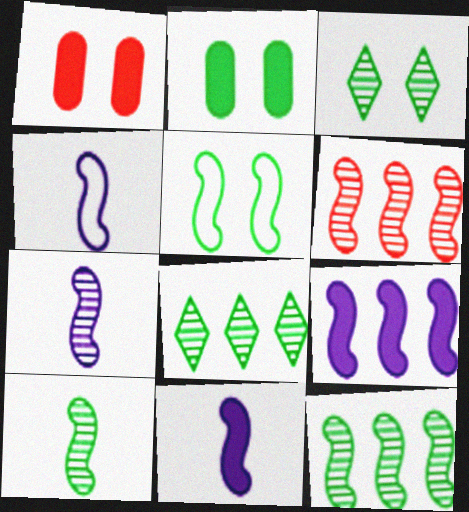[[1, 4, 8], 
[2, 3, 5], 
[4, 7, 11], 
[5, 6, 11]]